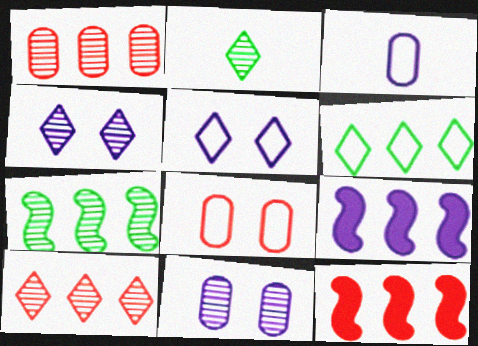[[1, 6, 9], 
[2, 4, 10], 
[2, 8, 9], 
[3, 4, 9]]